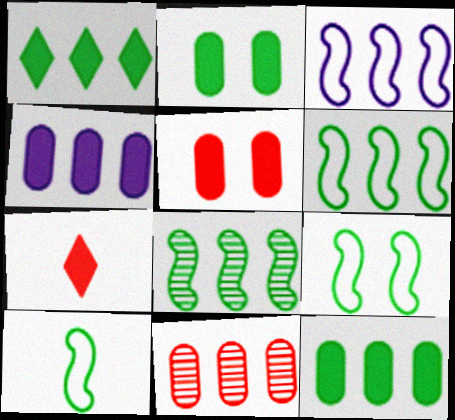[[1, 3, 11], 
[6, 9, 10]]